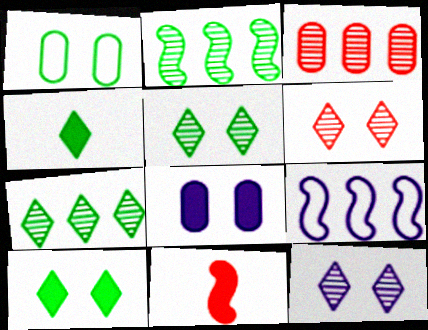[[1, 2, 4], 
[5, 6, 12]]